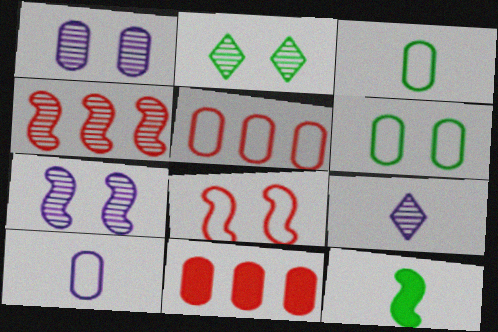[[1, 3, 11], 
[5, 6, 10]]